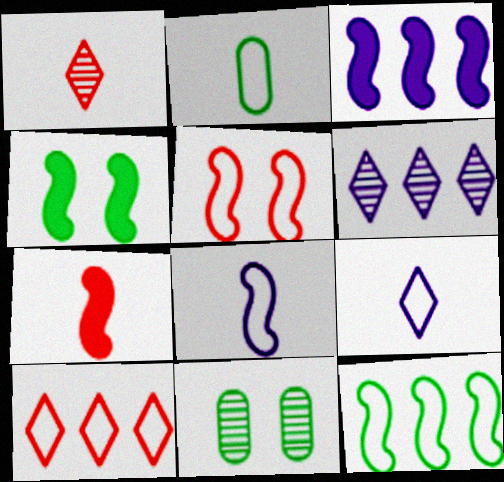[[3, 4, 7], 
[5, 8, 12]]